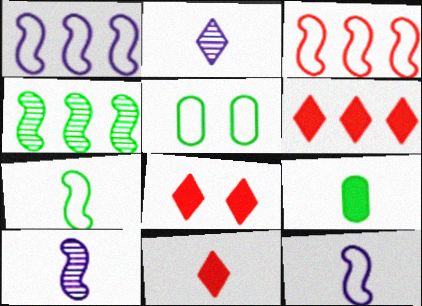[[5, 6, 10], 
[6, 8, 11]]